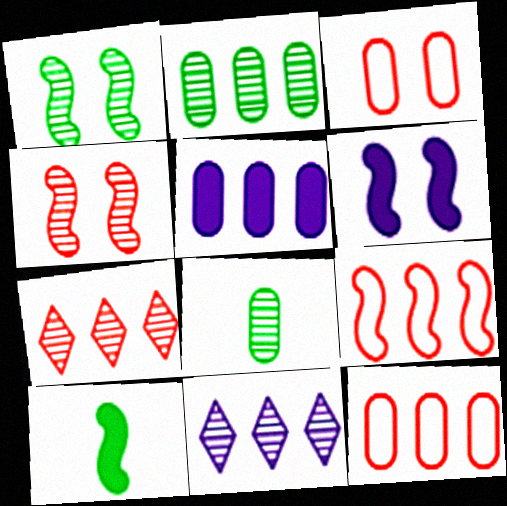[[2, 5, 12], 
[3, 5, 8], 
[3, 10, 11], 
[4, 8, 11]]